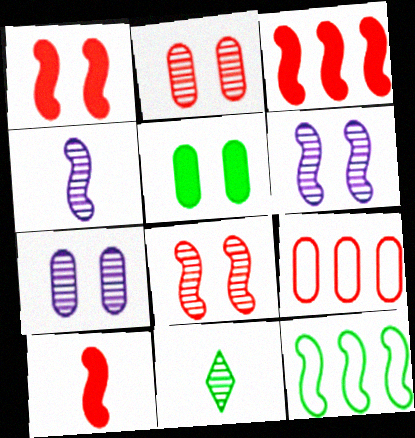[[1, 3, 10], 
[1, 4, 12], 
[5, 11, 12], 
[6, 10, 12]]